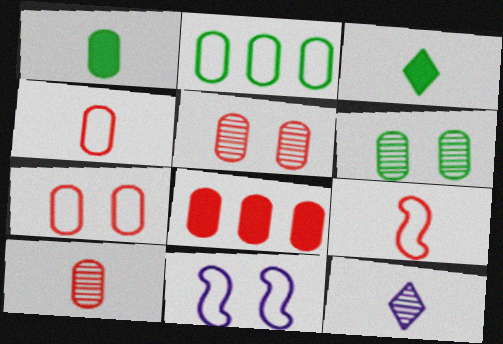[[1, 2, 6], 
[1, 9, 12], 
[4, 5, 8], 
[7, 8, 10]]